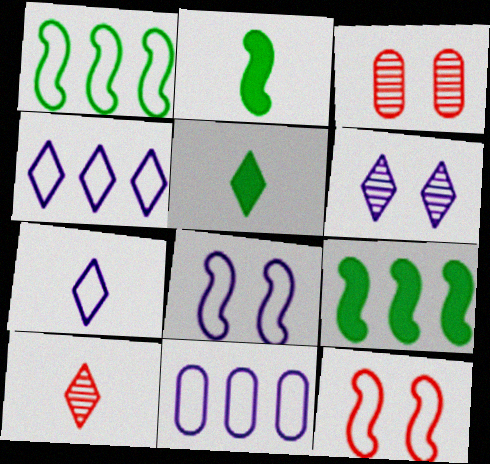[[2, 3, 4], 
[3, 7, 9], 
[5, 7, 10], 
[7, 8, 11]]